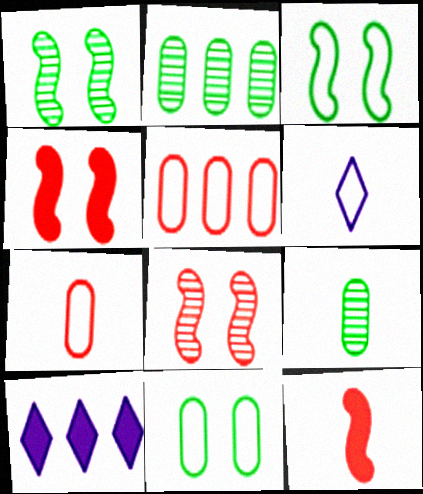[[1, 7, 10], 
[2, 4, 6], 
[3, 5, 6], 
[6, 9, 12]]